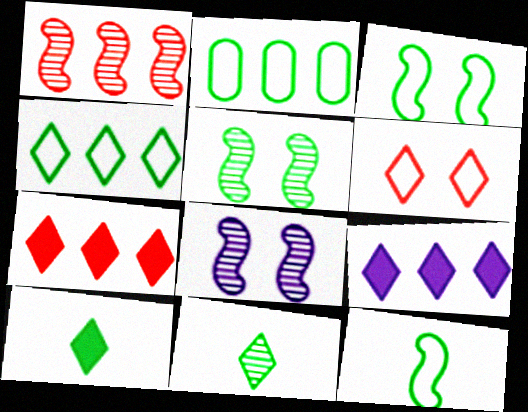[[1, 2, 9], 
[2, 5, 10], 
[6, 9, 11]]